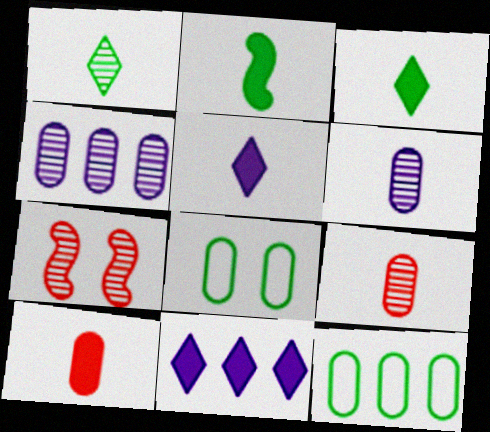[[1, 4, 7], 
[2, 5, 10], 
[4, 8, 10], 
[5, 7, 12]]